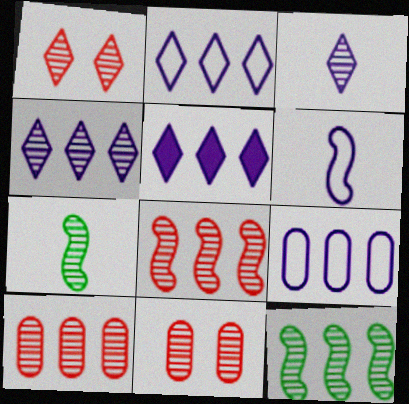[[2, 4, 5], 
[3, 11, 12], 
[4, 7, 11], 
[4, 10, 12]]